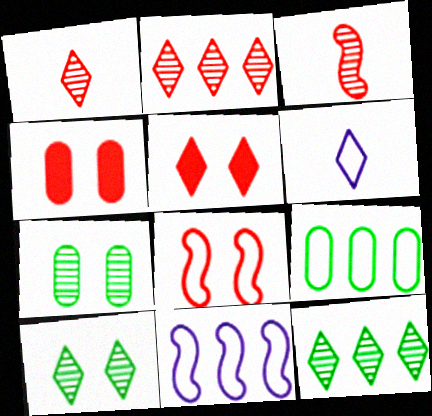[[5, 6, 12], 
[6, 8, 9]]